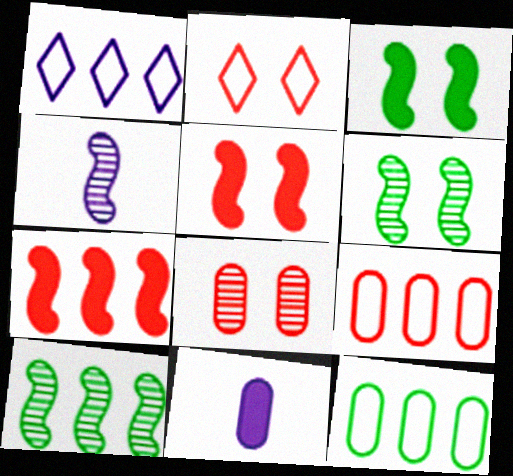[[2, 5, 8], 
[2, 10, 11], 
[8, 11, 12]]